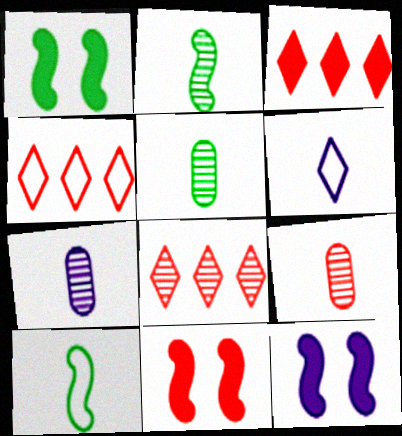[[1, 4, 7], 
[1, 11, 12], 
[3, 4, 8], 
[4, 5, 12], 
[4, 9, 11], 
[5, 7, 9]]